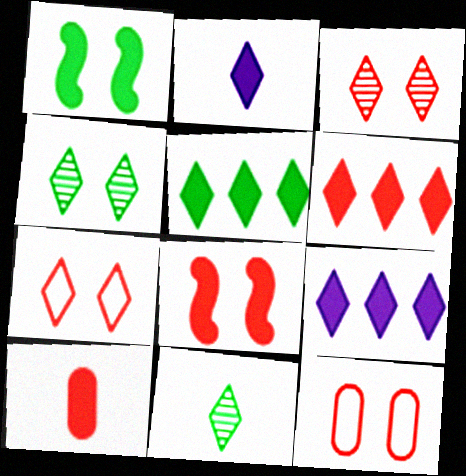[[1, 9, 10], 
[3, 8, 12], 
[5, 6, 9], 
[6, 8, 10], 
[7, 9, 11]]